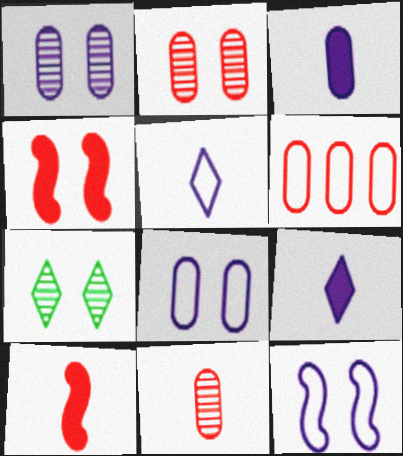[[4, 7, 8]]